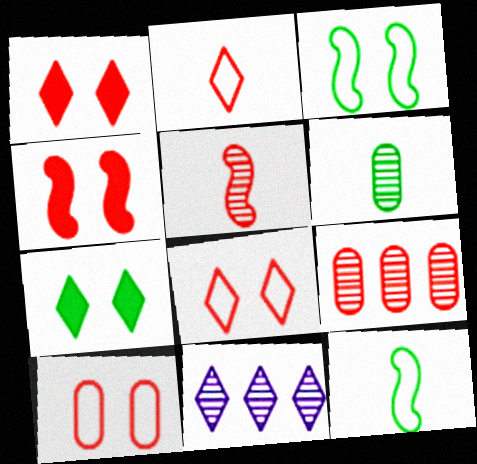[[2, 4, 9], 
[2, 7, 11]]